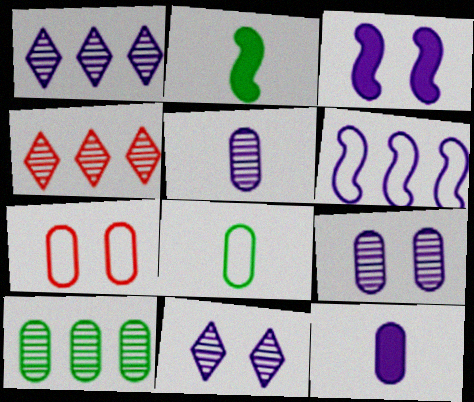[[1, 2, 7], 
[3, 4, 8], 
[6, 11, 12], 
[7, 10, 12]]